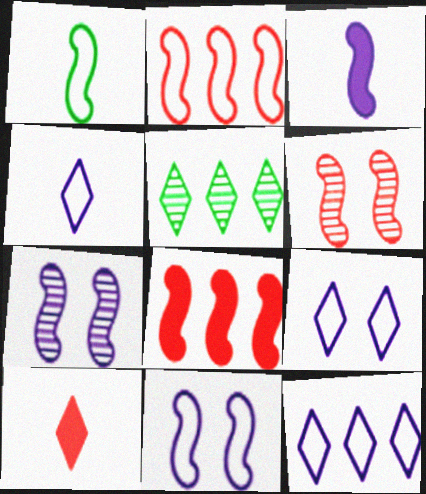[[1, 2, 11], 
[1, 7, 8], 
[4, 9, 12], 
[5, 9, 10]]